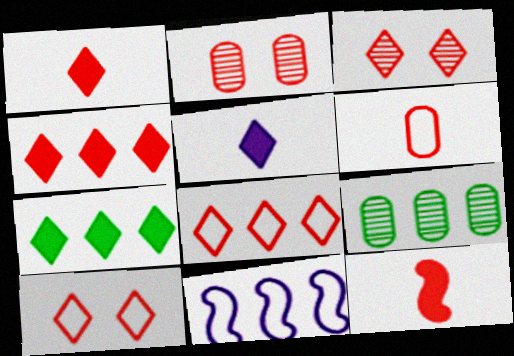[[1, 3, 8], 
[2, 8, 12], 
[4, 9, 11]]